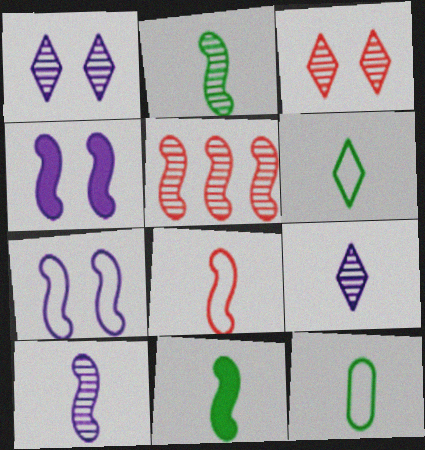[[5, 7, 11], 
[8, 10, 11]]